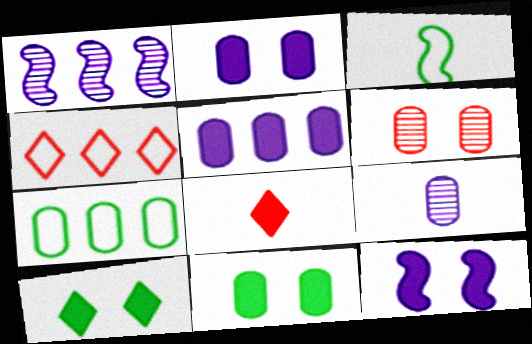[[3, 8, 9]]